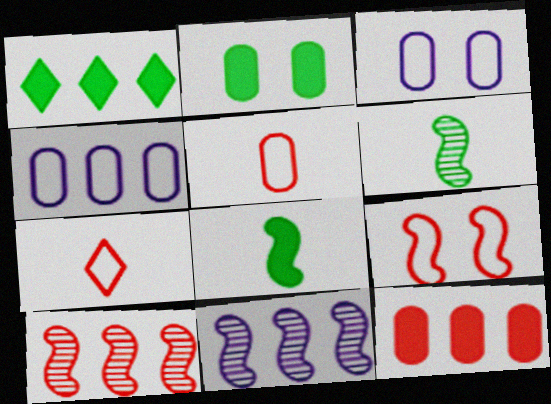[[1, 2, 8], 
[1, 4, 10], 
[2, 7, 11], 
[8, 9, 11]]